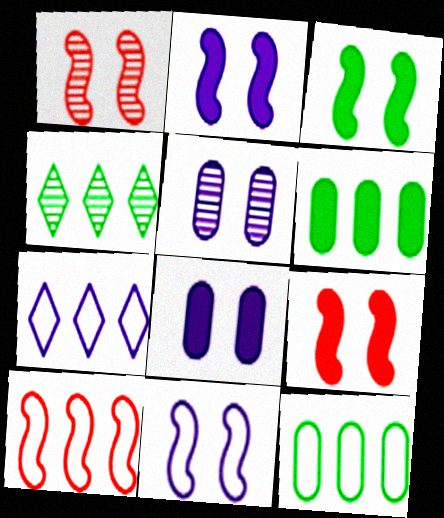[[1, 3, 11], 
[2, 3, 9], 
[7, 10, 12]]